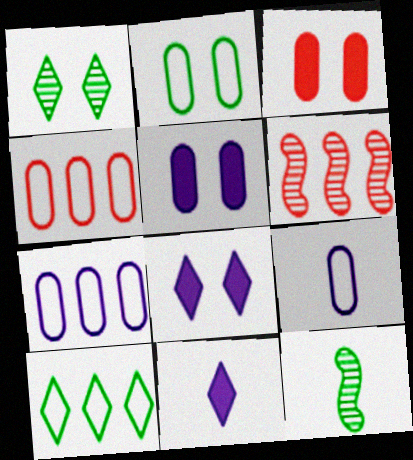[[2, 4, 9], 
[2, 6, 11], 
[4, 8, 12]]